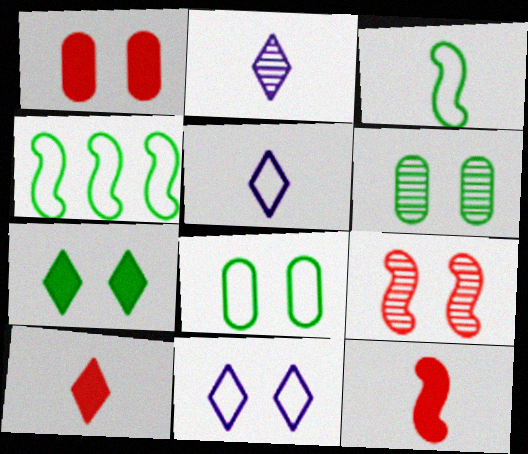[[1, 2, 4]]